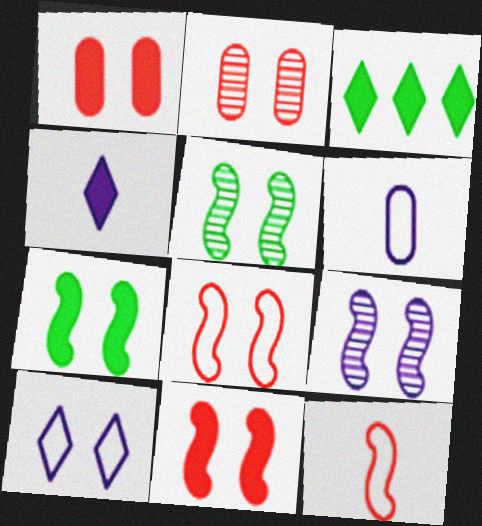[[1, 5, 10], 
[2, 7, 10], 
[7, 8, 9]]